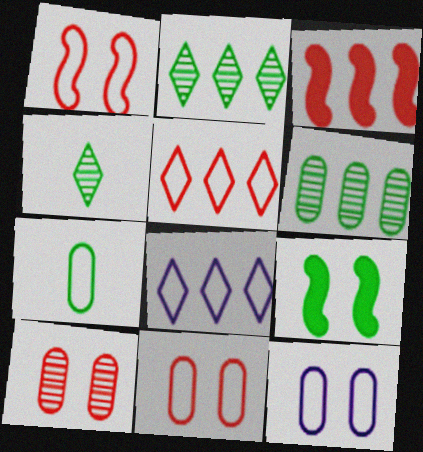[[1, 7, 8], 
[2, 7, 9], 
[3, 4, 12], 
[3, 6, 8]]